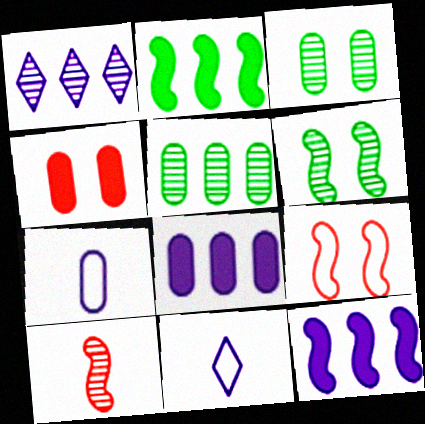[[1, 3, 10], 
[4, 5, 7]]